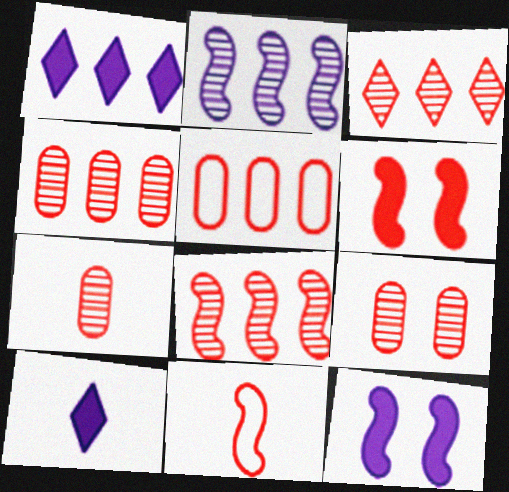[[3, 4, 8], 
[4, 7, 9], 
[6, 8, 11]]